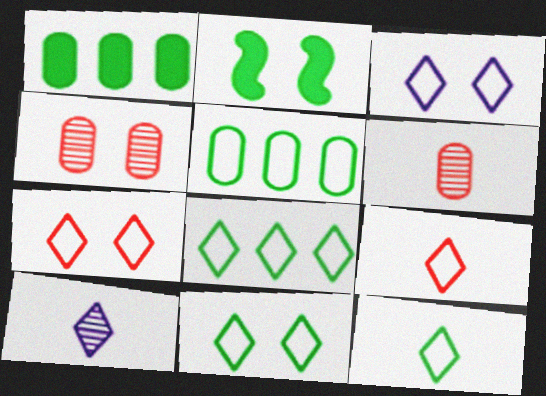[[2, 3, 4], 
[3, 7, 11], 
[3, 8, 9], 
[8, 11, 12]]